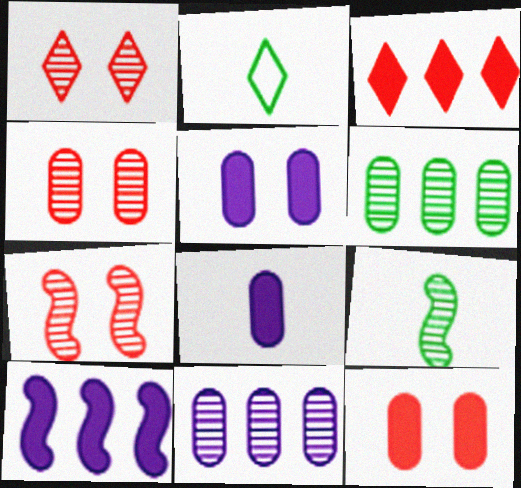[[1, 4, 7], 
[1, 9, 11], 
[2, 4, 10]]